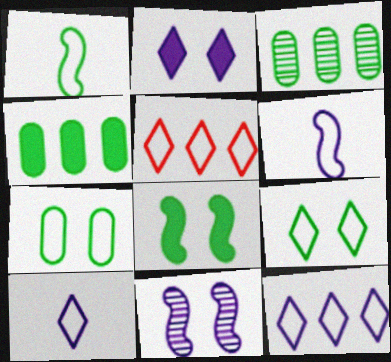[[5, 6, 7], 
[5, 9, 10]]